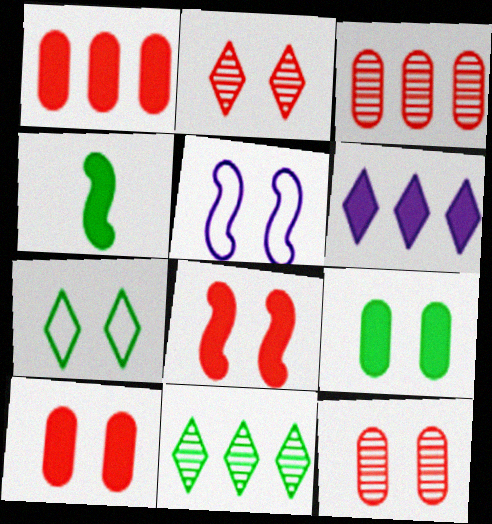[[2, 5, 9], 
[4, 6, 10]]